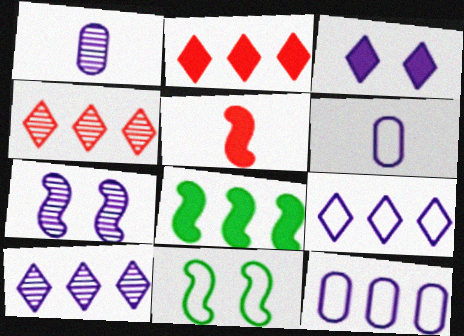[[1, 2, 11], 
[1, 7, 10], 
[4, 8, 12]]